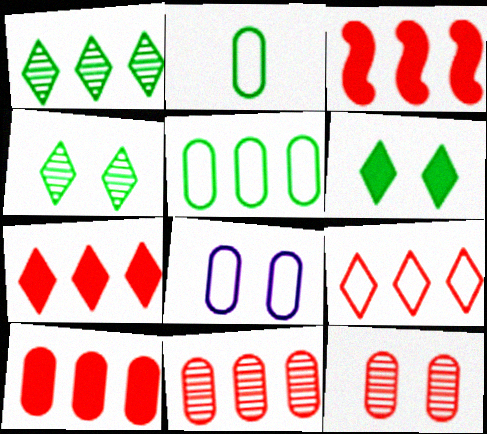[[3, 7, 10], 
[3, 9, 11]]